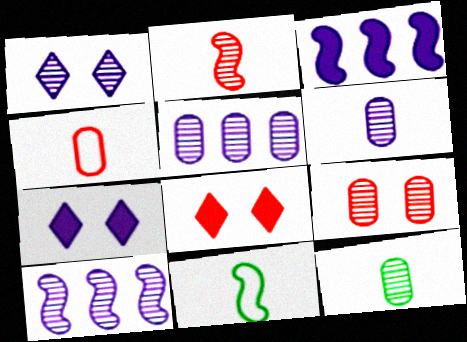[[1, 6, 10], 
[5, 8, 11], 
[5, 9, 12]]